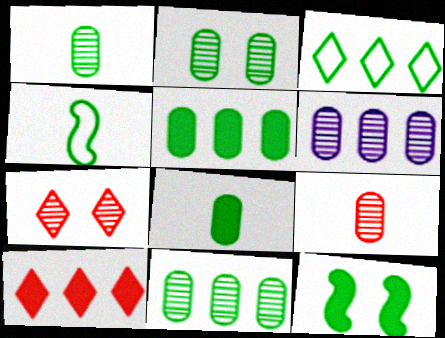[[1, 2, 11], 
[1, 3, 12], 
[2, 6, 9]]